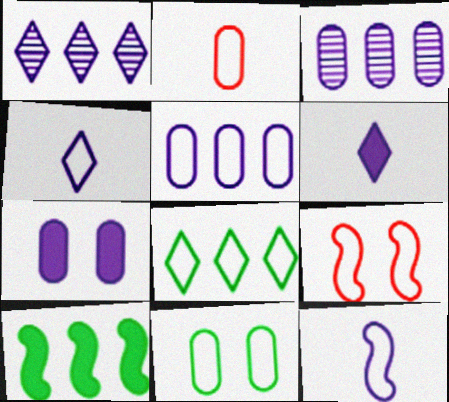[[1, 7, 12], 
[2, 5, 11]]